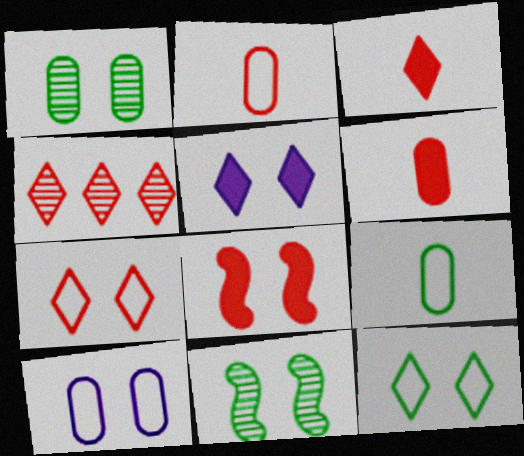[[2, 4, 8], 
[3, 4, 7]]